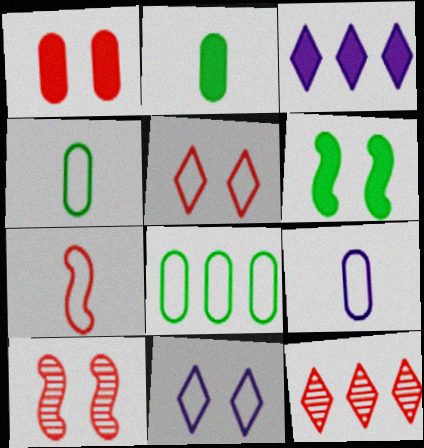[[1, 5, 10], 
[1, 7, 12], 
[3, 4, 10], 
[6, 9, 12], 
[7, 8, 11]]